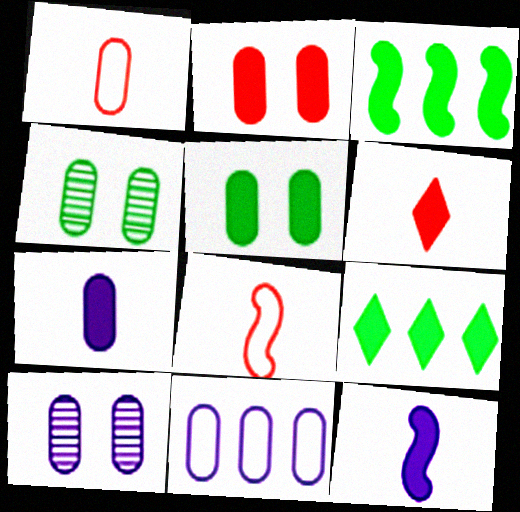[[2, 9, 12], 
[7, 10, 11], 
[8, 9, 10]]